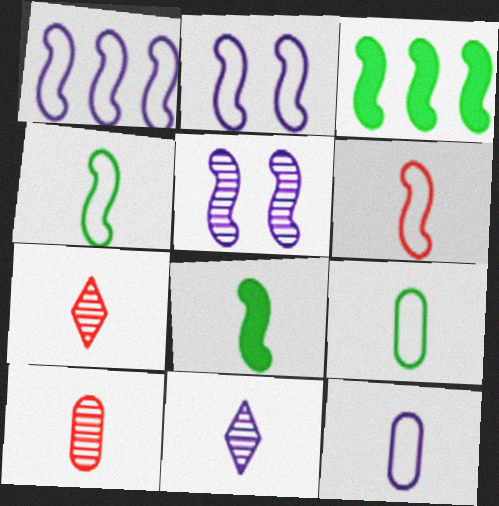[[3, 5, 6], 
[7, 8, 12]]